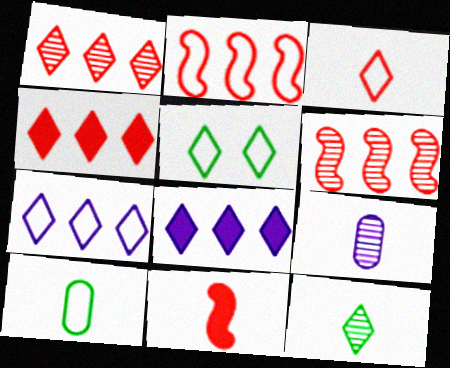[[3, 5, 7]]